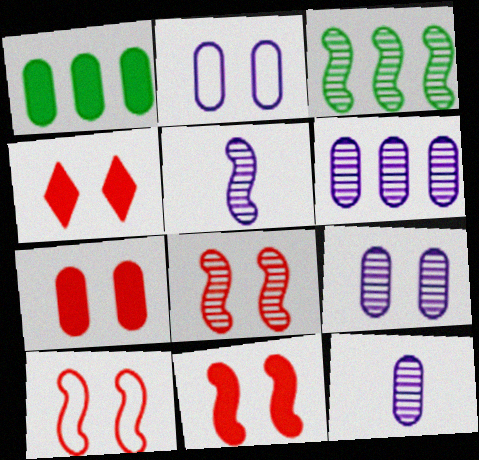[[3, 5, 8], 
[4, 7, 11], 
[6, 9, 12], 
[8, 10, 11]]